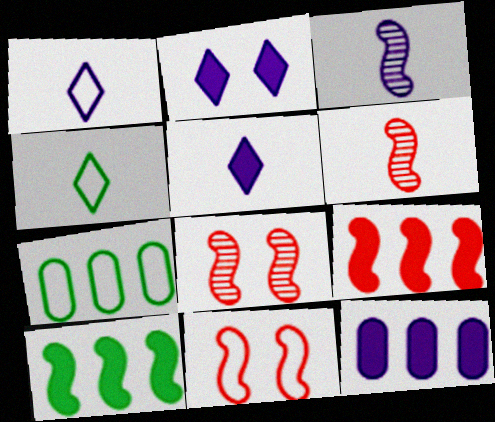[[1, 7, 11], 
[2, 6, 7], 
[3, 10, 11], 
[4, 8, 12], 
[5, 7, 8], 
[6, 9, 11]]